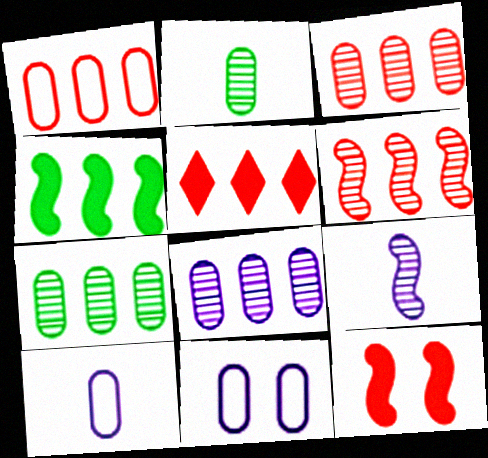[[1, 5, 6], 
[3, 7, 8]]